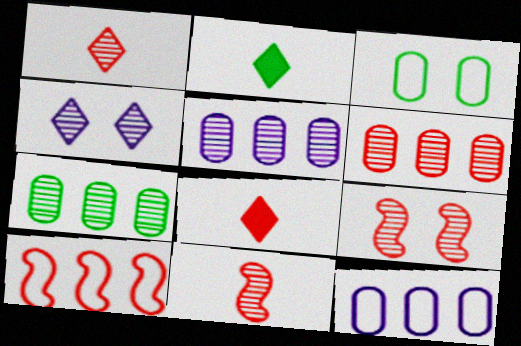[[1, 6, 9], 
[2, 9, 12], 
[4, 7, 11], 
[5, 6, 7]]